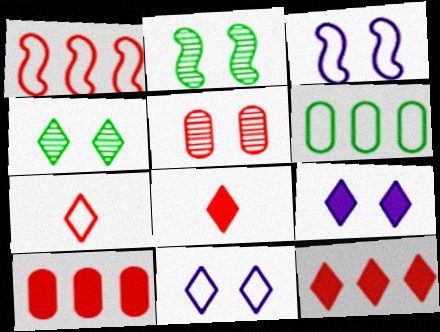[[1, 5, 8], 
[3, 6, 7]]